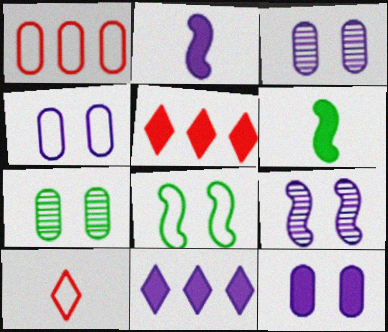[[2, 11, 12], 
[3, 4, 12], 
[5, 6, 12]]